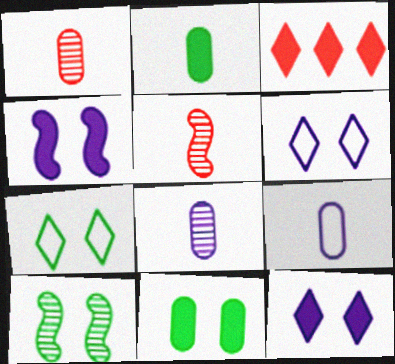[[1, 2, 9], 
[2, 3, 4], 
[3, 9, 10], 
[7, 10, 11]]